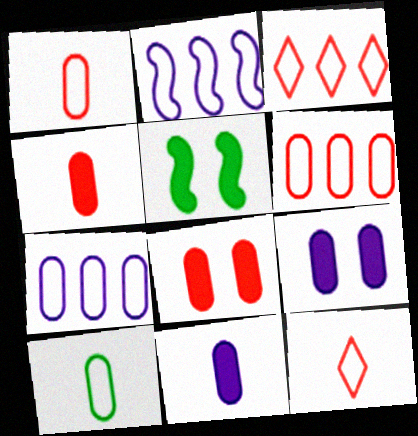[]